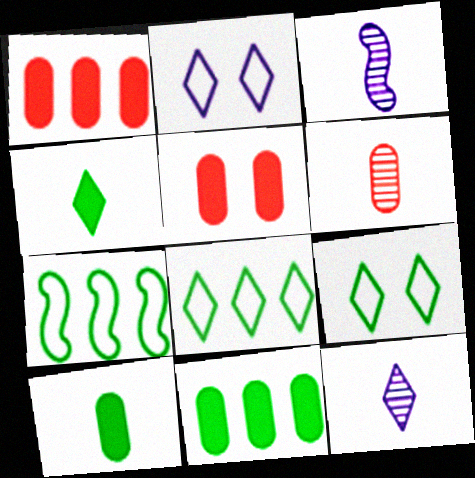[[1, 3, 9], 
[3, 5, 8], 
[5, 7, 12]]